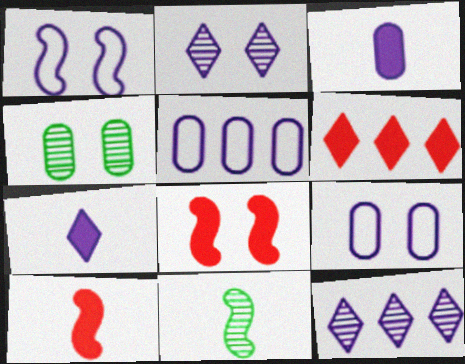[[1, 3, 12], 
[6, 9, 11]]